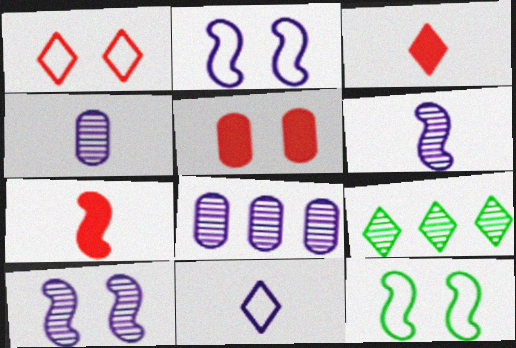[[3, 8, 12]]